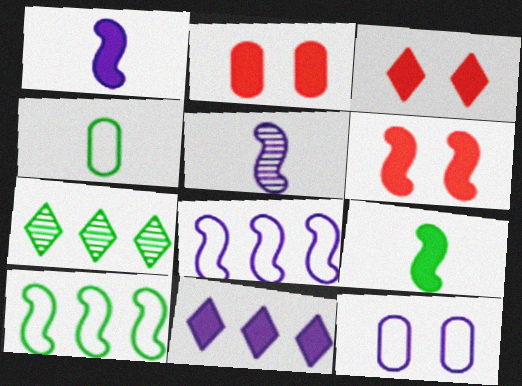[[2, 3, 6], 
[2, 9, 11], 
[5, 6, 10], 
[5, 11, 12]]